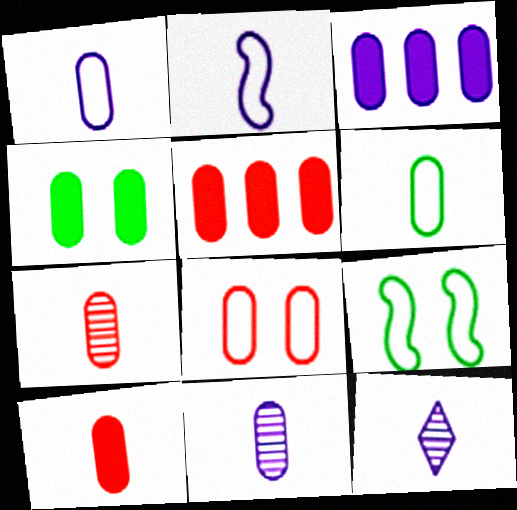[[3, 4, 10], 
[5, 7, 8], 
[5, 9, 12], 
[6, 10, 11]]